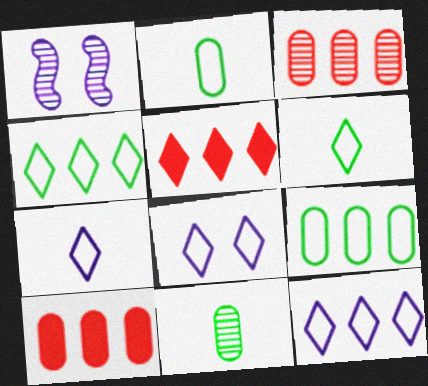[[1, 2, 5], 
[1, 6, 10], 
[7, 8, 12]]